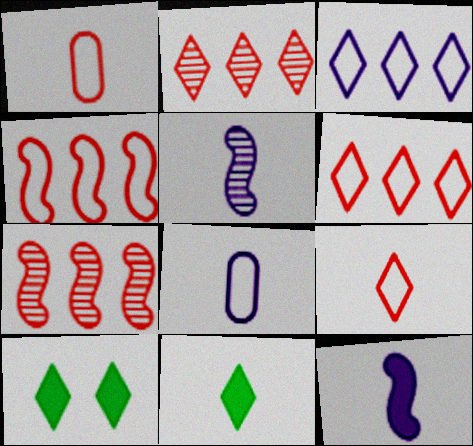[[1, 5, 11], 
[7, 8, 10]]